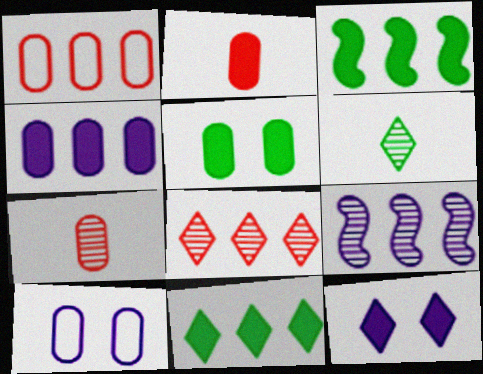[[1, 9, 11], 
[2, 3, 12], 
[2, 4, 5]]